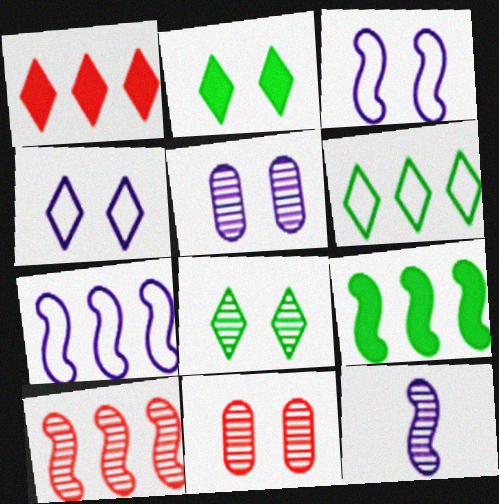[[2, 3, 11], 
[7, 9, 10]]